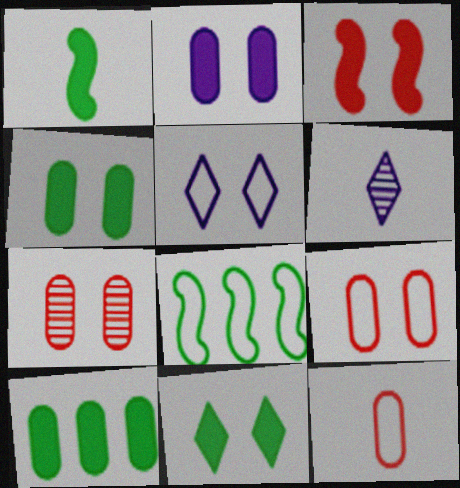[[1, 6, 12], 
[1, 10, 11], 
[2, 3, 11], 
[5, 8, 12]]